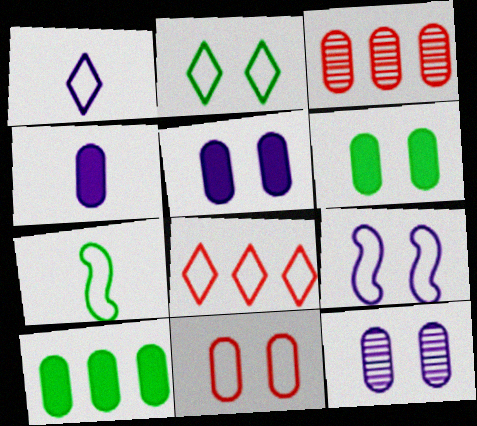[[1, 2, 8], 
[2, 9, 11], 
[6, 11, 12]]